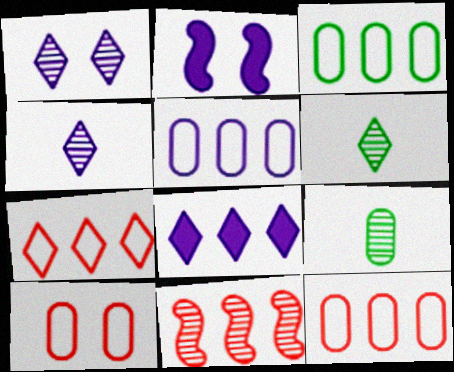[[1, 9, 11], 
[2, 4, 5], 
[2, 6, 12], 
[2, 7, 9], 
[3, 5, 12], 
[3, 8, 11]]